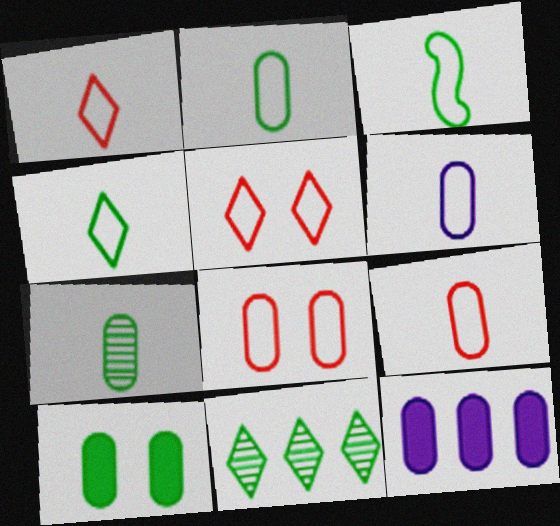[[1, 3, 6], 
[2, 3, 4], 
[2, 6, 9], 
[3, 10, 11], 
[7, 8, 12]]